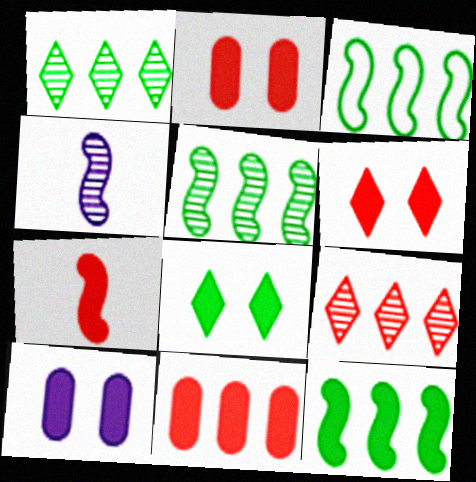[[3, 5, 12], 
[6, 7, 11]]